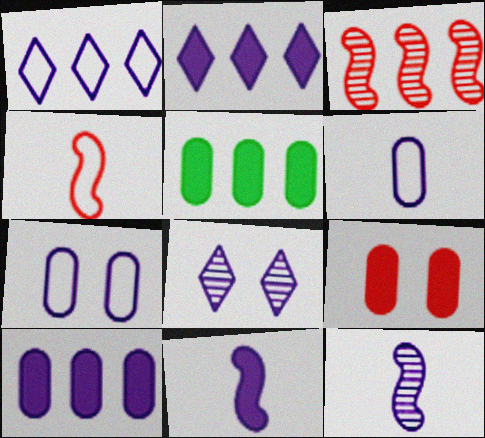[[1, 3, 5], 
[2, 7, 12], 
[4, 5, 8]]